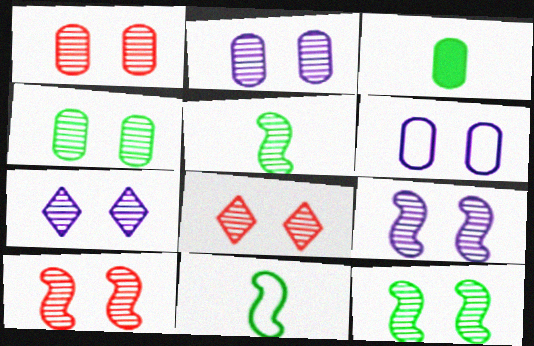[[1, 2, 4], 
[1, 7, 12], 
[1, 8, 10], 
[2, 7, 9], 
[2, 8, 12], 
[4, 7, 10], 
[4, 8, 9], 
[9, 10, 12]]